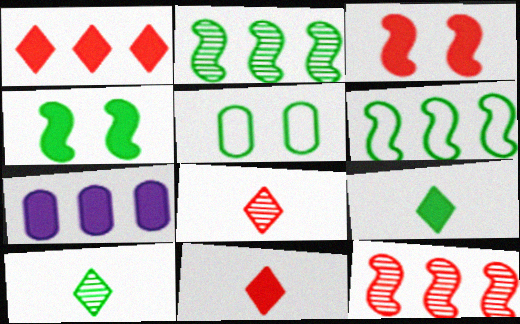[[2, 5, 9], 
[3, 7, 9], 
[4, 7, 11]]